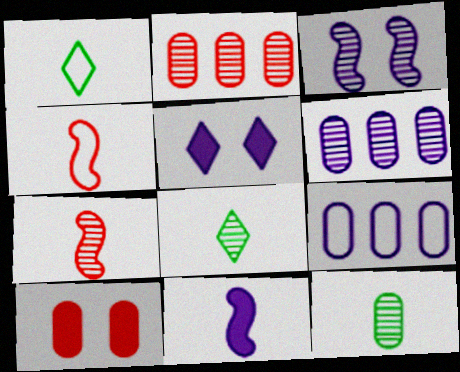[[2, 3, 8], 
[9, 10, 12]]